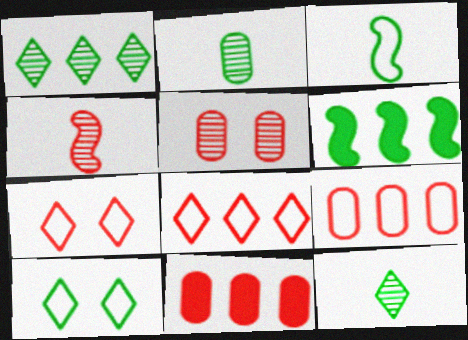[[2, 6, 10], 
[4, 7, 11]]